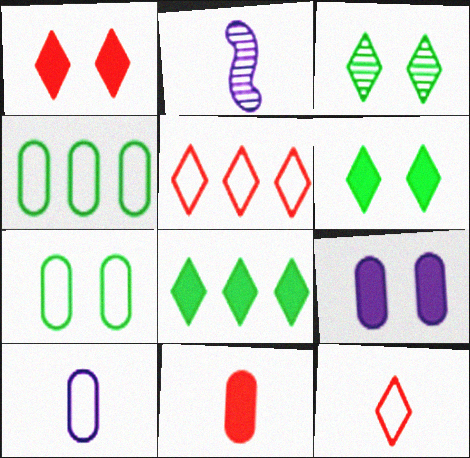[[1, 2, 4]]